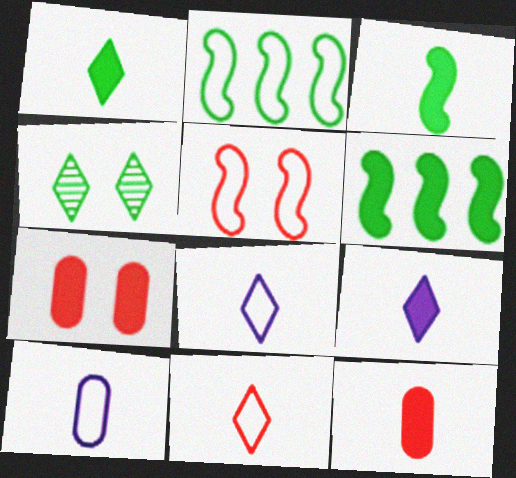[[3, 9, 12], 
[6, 7, 9]]